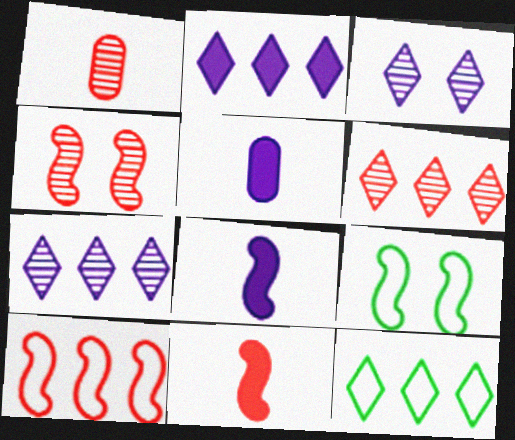[[1, 2, 9], 
[1, 4, 6], 
[2, 6, 12], 
[4, 5, 12], 
[4, 10, 11], 
[5, 6, 9]]